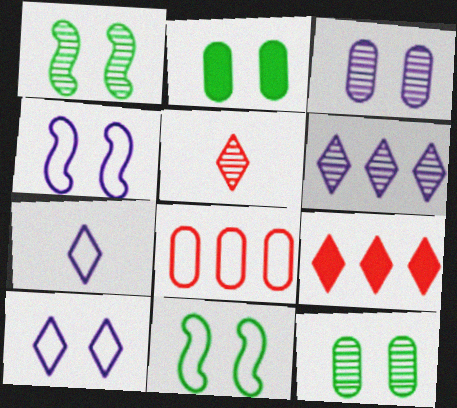[[7, 8, 11]]